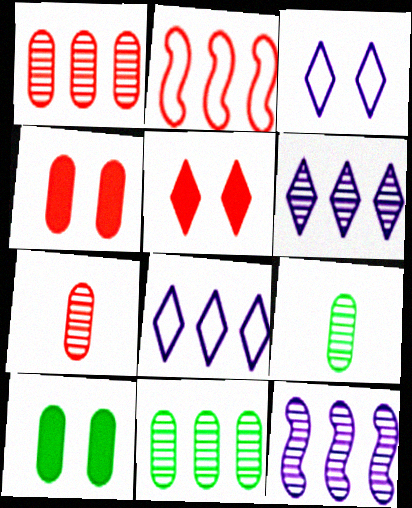[[2, 5, 7]]